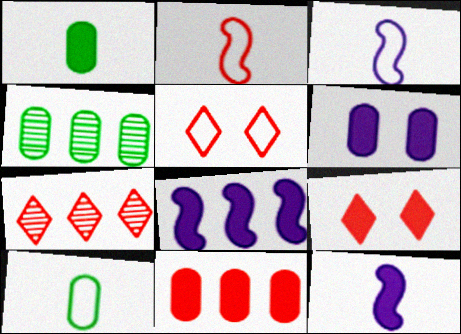[[1, 6, 11], 
[1, 8, 9], 
[3, 4, 9], 
[4, 5, 12]]